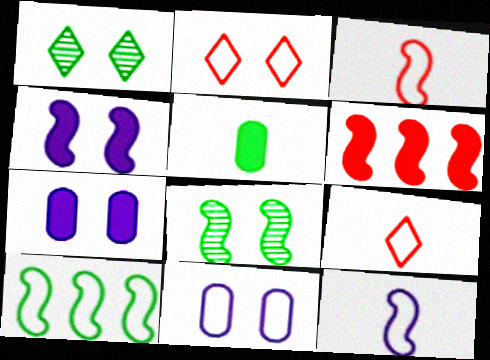[[1, 5, 10], 
[2, 7, 8], 
[6, 8, 12], 
[9, 10, 11]]